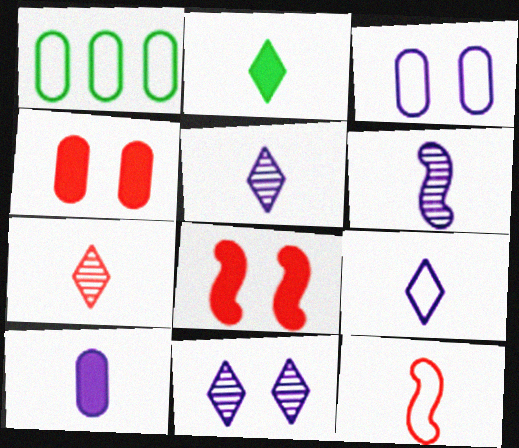[[1, 5, 8], 
[2, 7, 9], 
[6, 9, 10]]